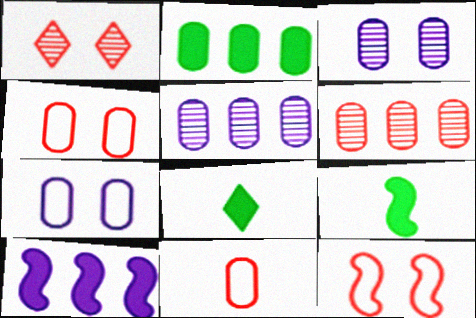[[2, 3, 11], 
[5, 8, 12]]